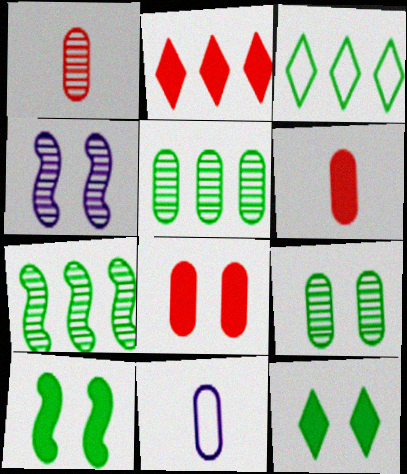[[3, 4, 6], 
[5, 8, 11]]